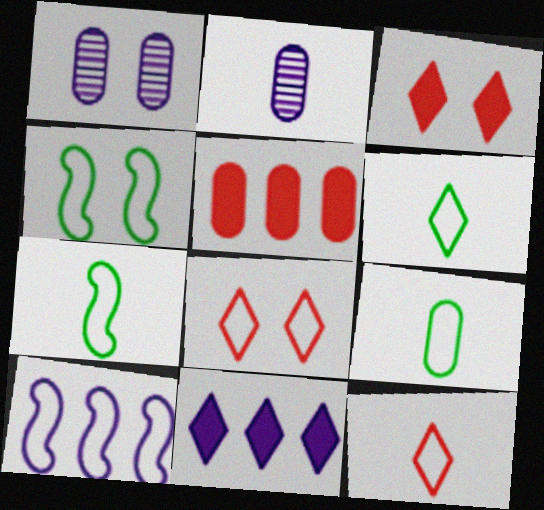[[1, 3, 4], 
[1, 5, 9], 
[6, 7, 9], 
[8, 9, 10]]